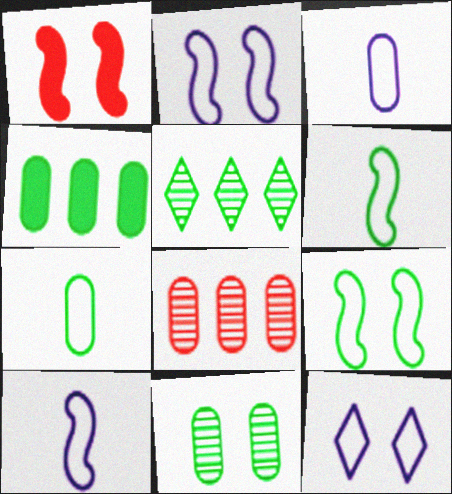[[1, 3, 5], 
[1, 11, 12], 
[4, 7, 11]]